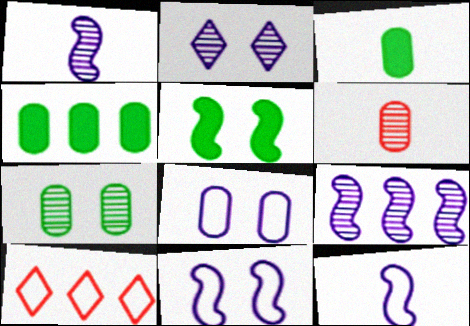[[4, 6, 8], 
[4, 9, 10]]